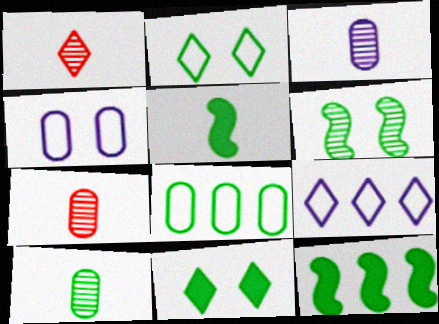[[1, 4, 12], 
[1, 9, 11], 
[2, 10, 12], 
[3, 7, 10]]